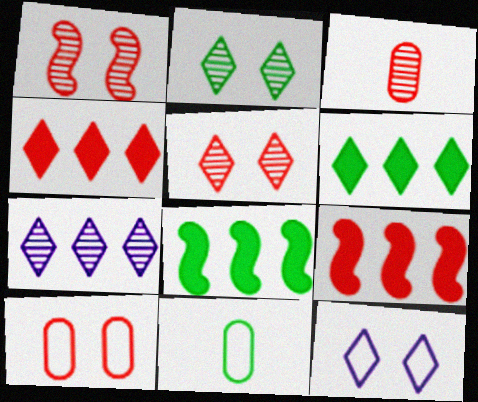[[2, 8, 11], 
[3, 8, 12]]